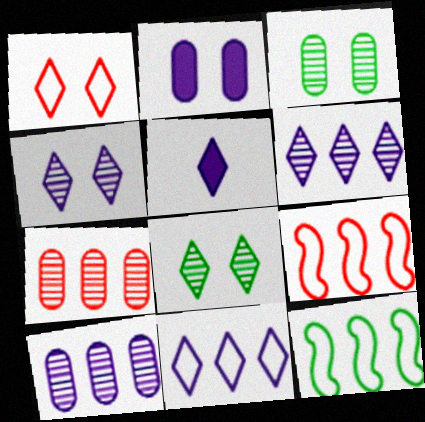[[3, 5, 9], 
[4, 5, 11]]